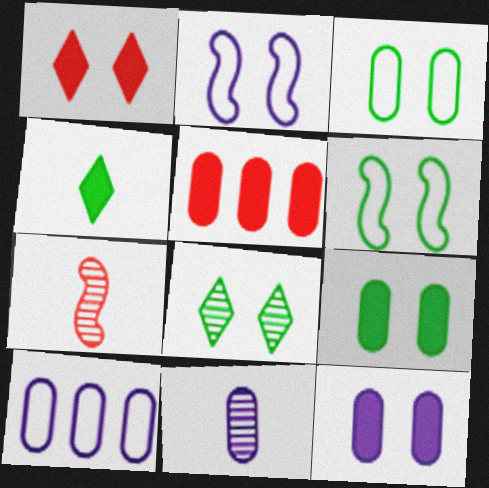[[3, 5, 11], 
[6, 8, 9], 
[10, 11, 12]]